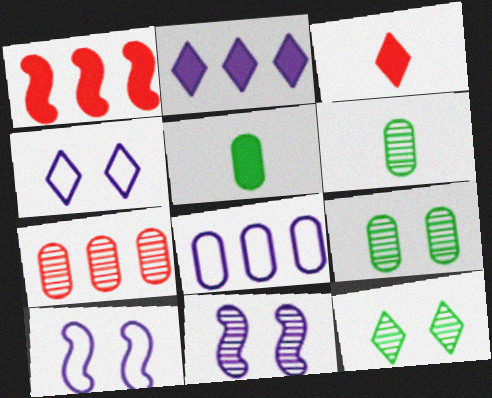[[1, 4, 6]]